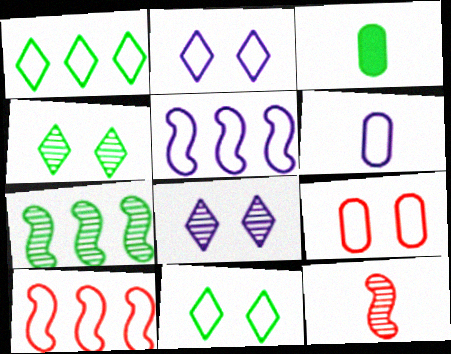[[2, 5, 6], 
[3, 7, 11], 
[3, 8, 10], 
[6, 10, 11]]